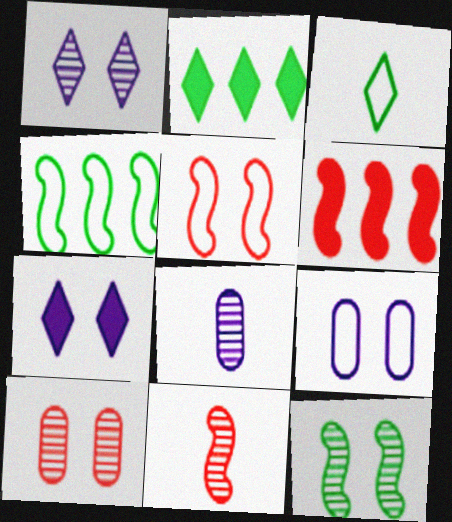[[1, 10, 12], 
[2, 5, 8], 
[2, 9, 11], 
[5, 6, 11]]